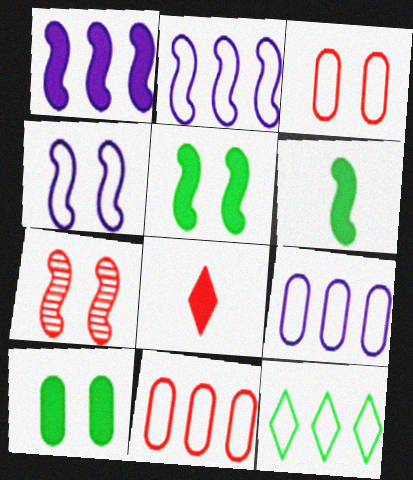[[1, 8, 10], 
[2, 6, 7], 
[2, 11, 12], 
[4, 5, 7], 
[7, 8, 11]]